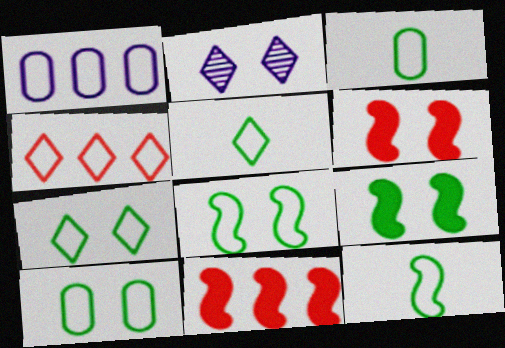[[2, 3, 11], 
[2, 6, 10], 
[3, 5, 12], 
[7, 8, 10]]